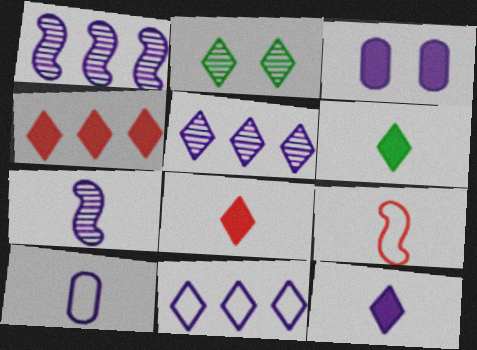[[2, 8, 11], 
[3, 7, 11], 
[6, 8, 12], 
[7, 10, 12]]